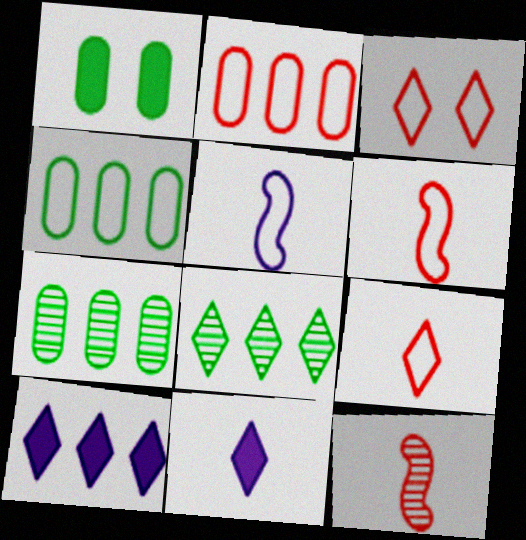[[2, 3, 6], 
[3, 4, 5], 
[3, 8, 11]]